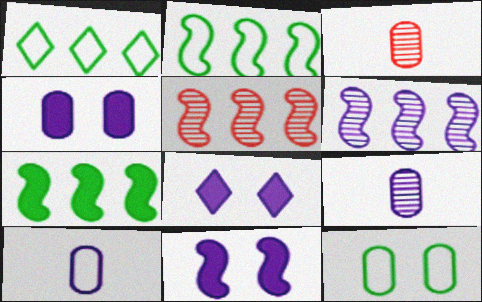[[1, 3, 11], 
[2, 3, 8], 
[4, 8, 11], 
[6, 8, 10]]